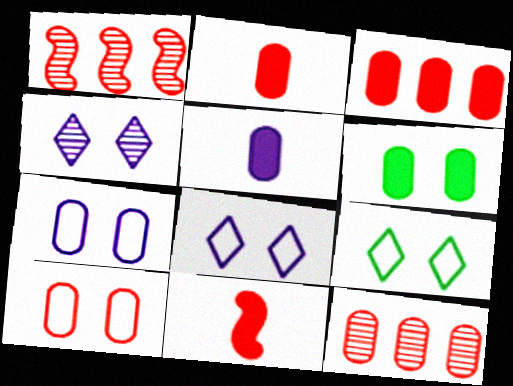[[1, 5, 9], 
[2, 10, 12], 
[3, 5, 6]]